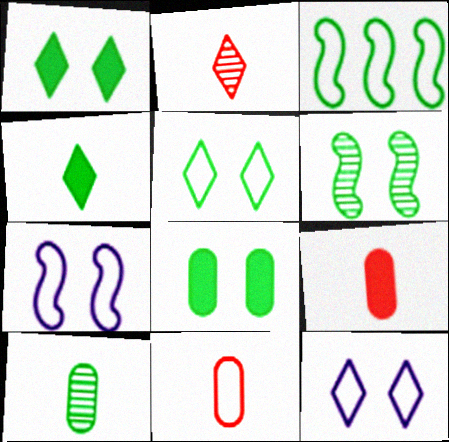[[1, 3, 10], 
[3, 11, 12], 
[5, 6, 8]]